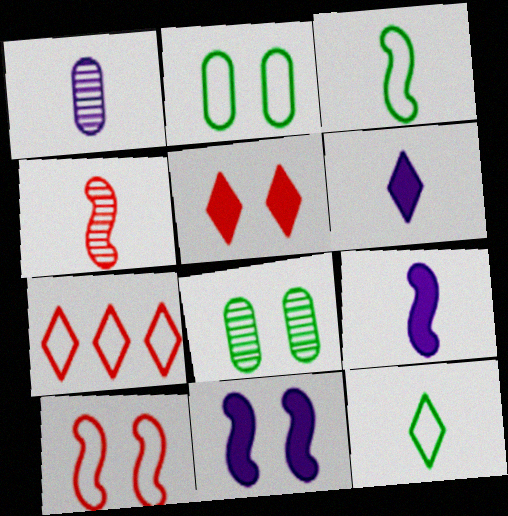[[3, 4, 9], 
[7, 8, 9]]